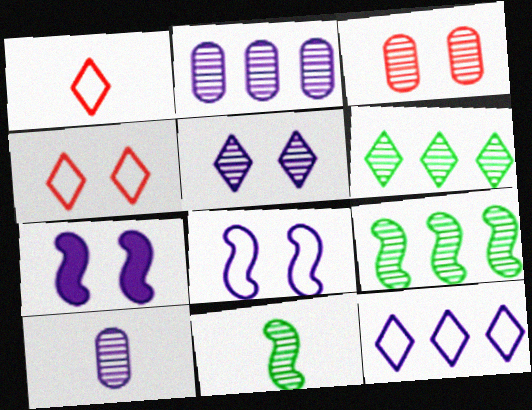[[7, 10, 12]]